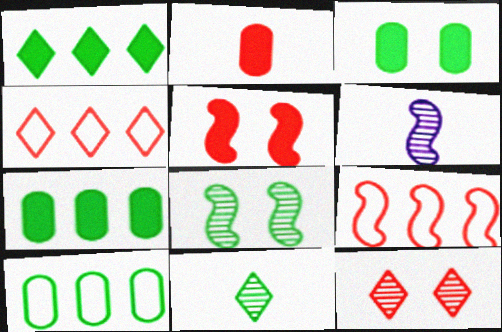[[2, 9, 12], 
[3, 4, 6]]